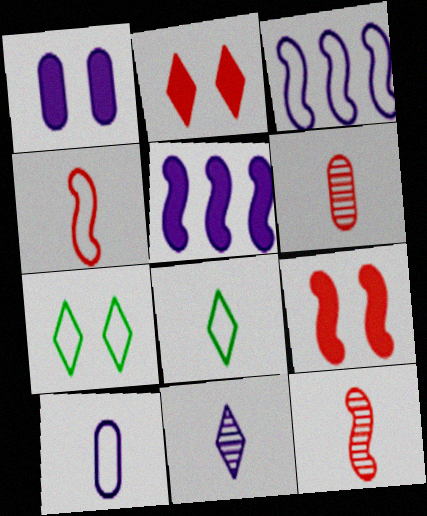[[1, 3, 11], 
[4, 8, 10], 
[5, 6, 7]]